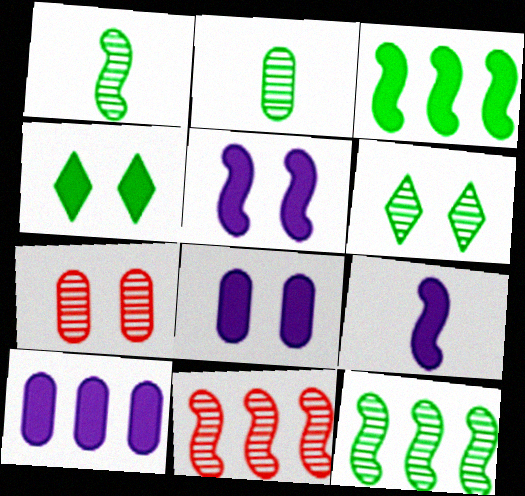[[2, 6, 12]]